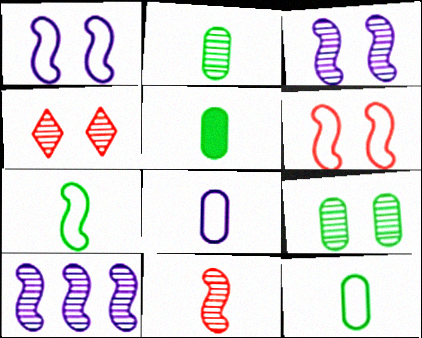[[2, 4, 10], 
[2, 5, 12], 
[3, 4, 9]]